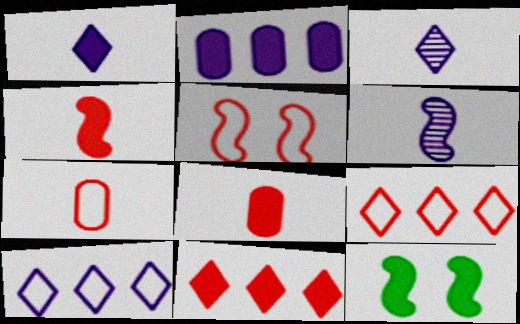[[5, 7, 9]]